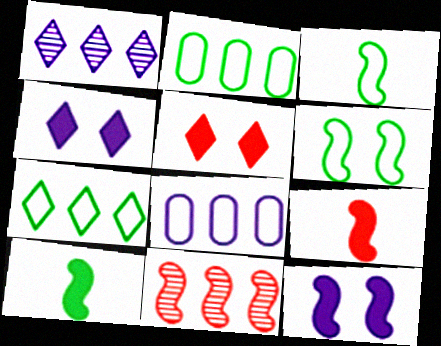[[3, 11, 12]]